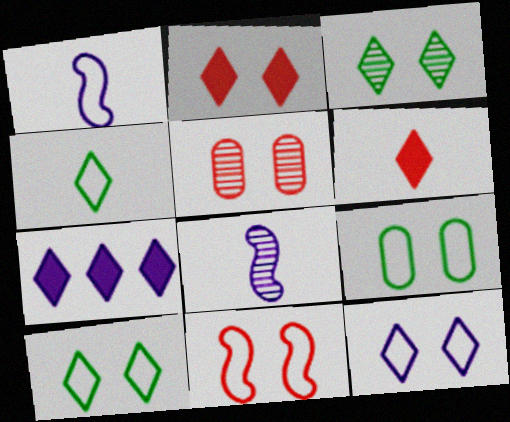[[2, 3, 12], 
[2, 5, 11], 
[9, 11, 12]]